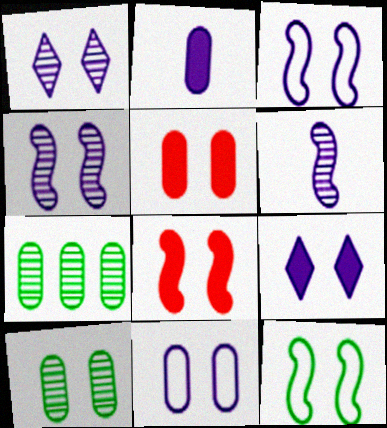[[1, 5, 12], 
[4, 8, 12], 
[4, 9, 11], 
[5, 10, 11]]